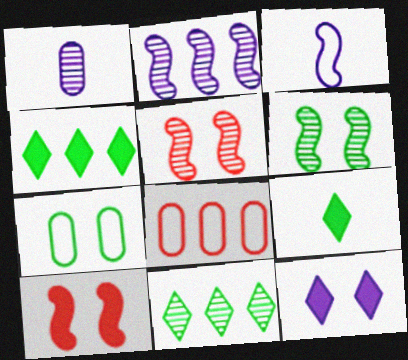[[1, 5, 11], 
[2, 4, 8], 
[5, 7, 12]]